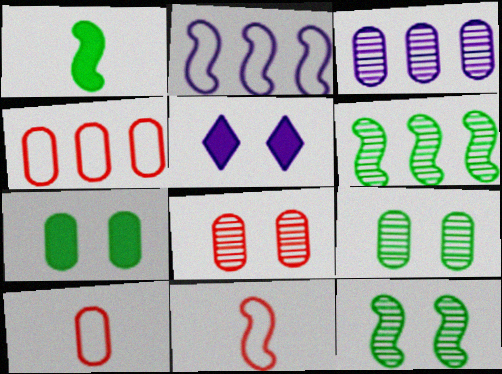[[3, 7, 10], 
[5, 6, 10]]